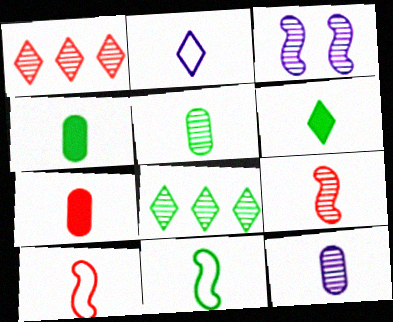[[1, 3, 5], 
[2, 4, 9], 
[5, 6, 11], 
[6, 10, 12]]